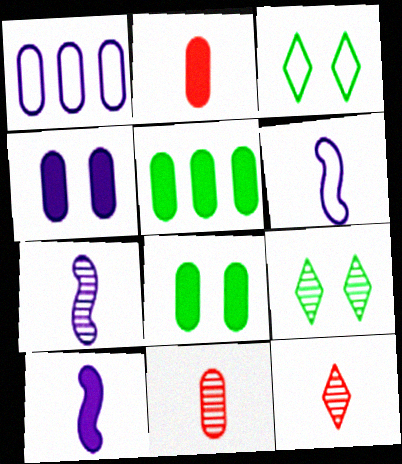[[1, 8, 11], 
[2, 4, 5], 
[6, 7, 10]]